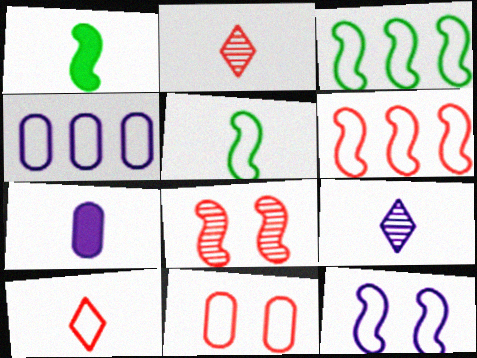[[2, 5, 7], 
[5, 6, 12], 
[6, 10, 11]]